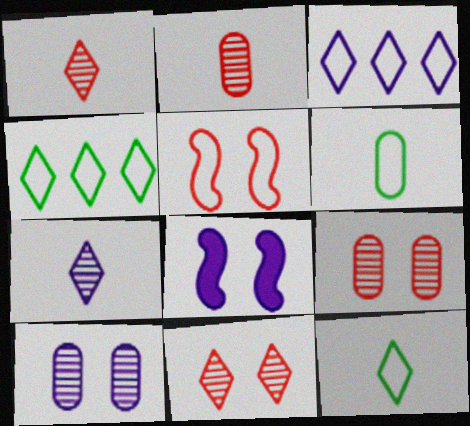[[2, 4, 8], 
[3, 5, 6]]